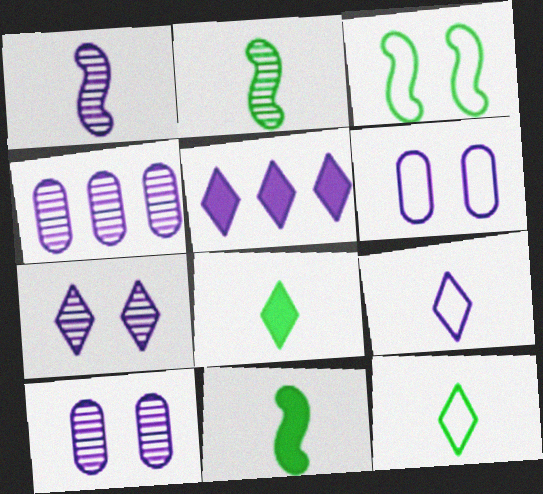[[1, 4, 7], 
[1, 5, 6], 
[5, 7, 9]]